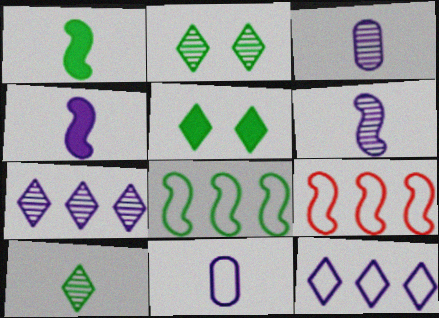[[3, 5, 9]]